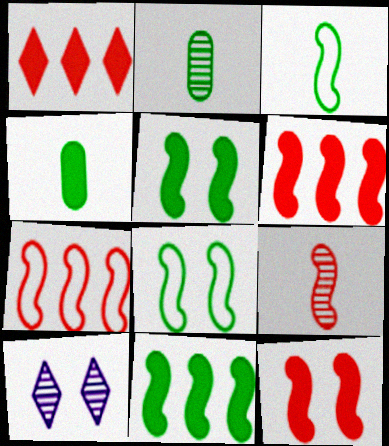[[4, 7, 10], 
[7, 9, 12]]